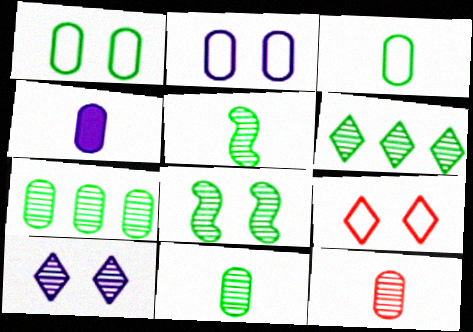[[3, 4, 12], 
[6, 8, 11]]